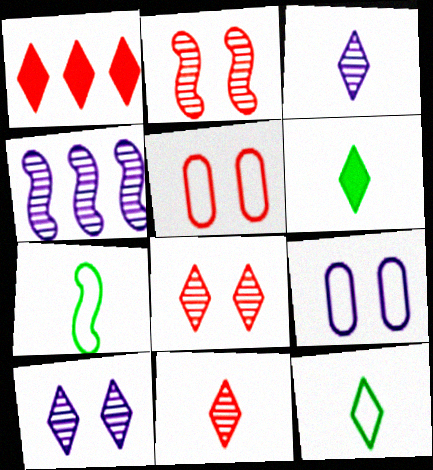[[1, 10, 12], 
[4, 5, 6]]